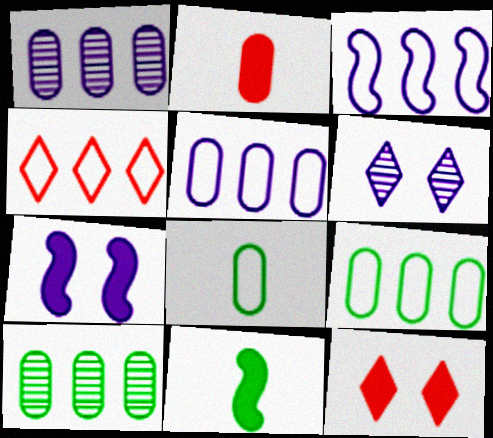[[3, 4, 9]]